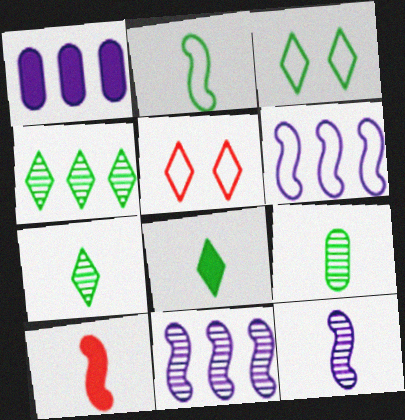[[2, 8, 9], 
[2, 10, 12], 
[3, 4, 8]]